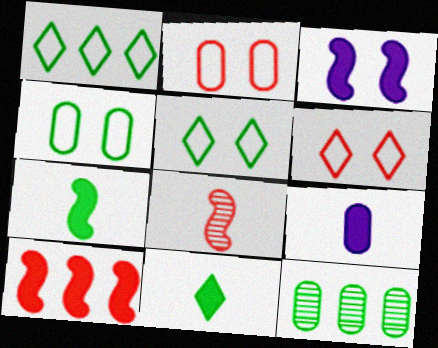[[2, 9, 12], 
[3, 7, 10], 
[5, 7, 12]]